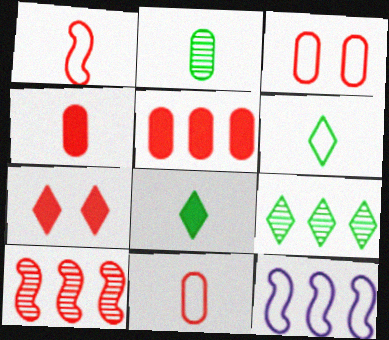[[2, 7, 12], 
[3, 6, 12], 
[5, 9, 12], 
[7, 10, 11]]